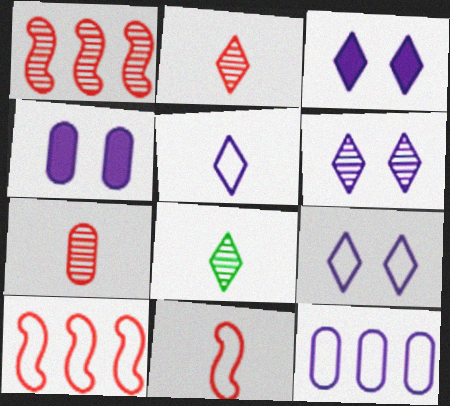[[3, 6, 9], 
[4, 8, 10]]